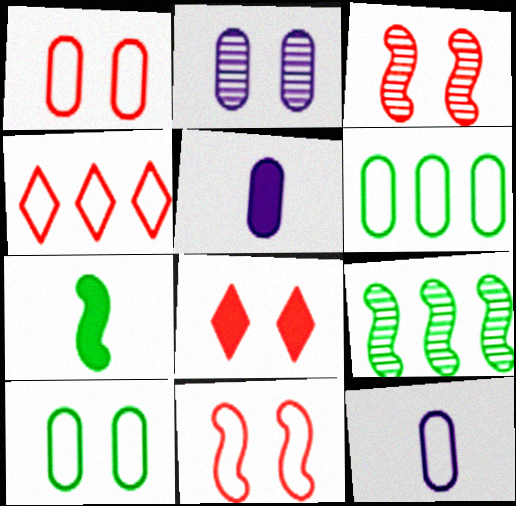[[1, 3, 8], 
[1, 6, 12], 
[2, 4, 7], 
[8, 9, 12]]